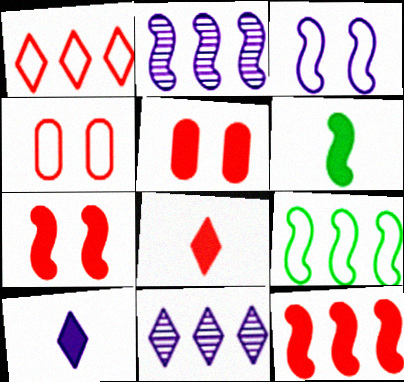[[2, 9, 12], 
[4, 6, 11], 
[5, 8, 12]]